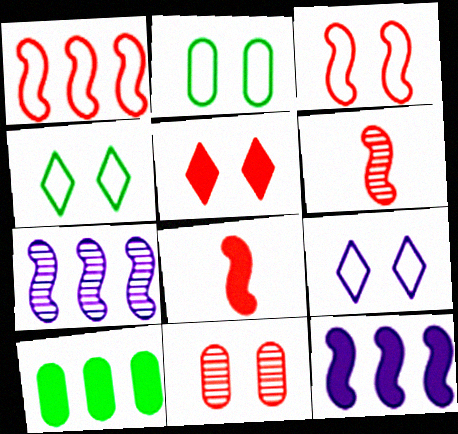[[2, 3, 9], 
[3, 5, 11], 
[6, 9, 10]]